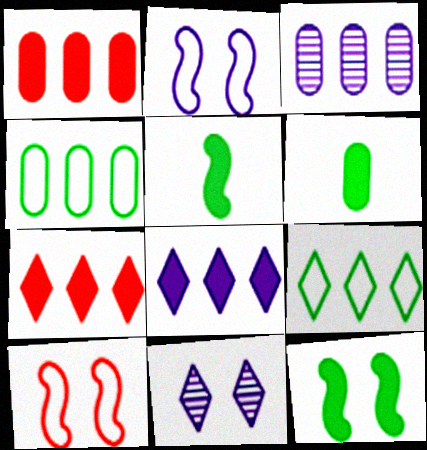[[1, 3, 4]]